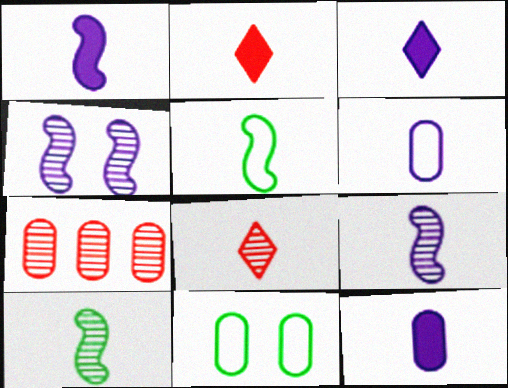[[1, 3, 12], 
[2, 6, 10], 
[3, 6, 9], 
[5, 8, 12], 
[7, 11, 12]]